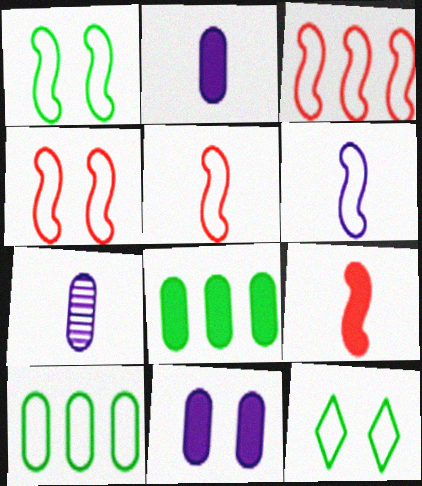[[1, 3, 6], 
[3, 4, 5]]